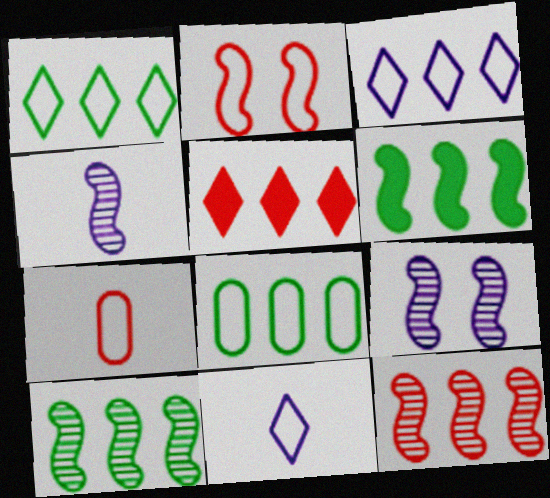[[2, 4, 6], 
[2, 8, 11]]